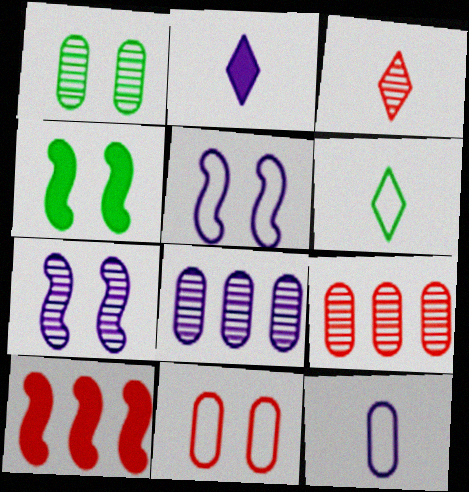[[2, 3, 6], 
[2, 5, 8], 
[3, 10, 11]]